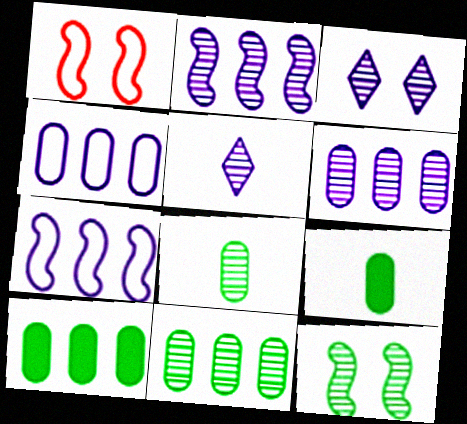[[1, 5, 10]]